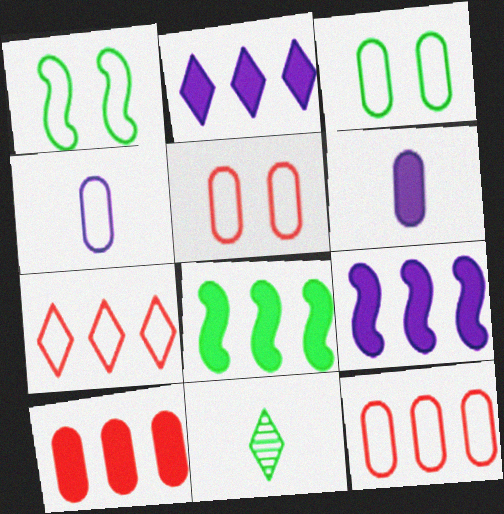[[1, 4, 7], 
[2, 8, 10], 
[3, 4, 12], 
[3, 8, 11], 
[5, 9, 11]]